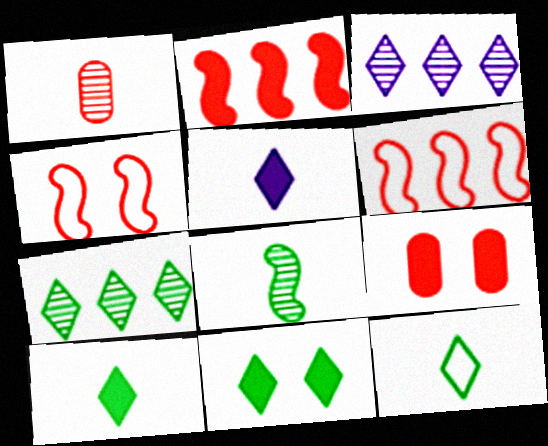[[7, 11, 12]]